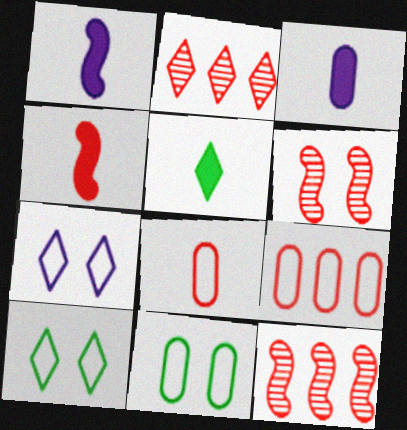[[1, 2, 11], 
[2, 5, 7], 
[3, 4, 5], 
[3, 10, 12]]